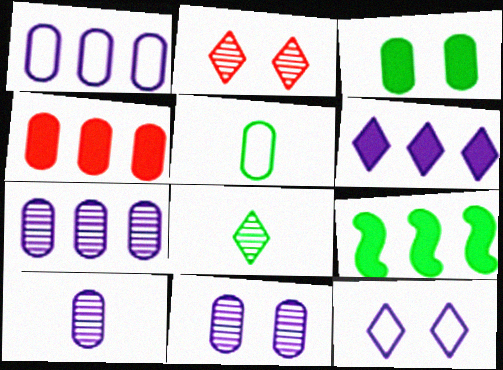[[4, 5, 11], 
[4, 6, 9], 
[7, 10, 11]]